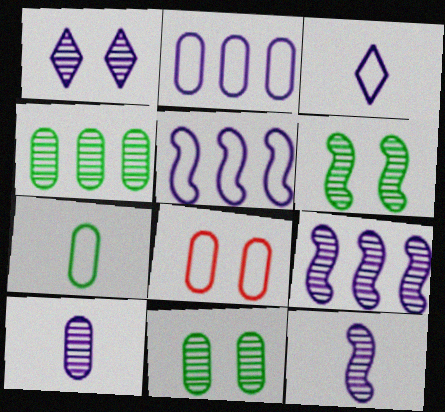[[1, 9, 10], 
[2, 7, 8]]